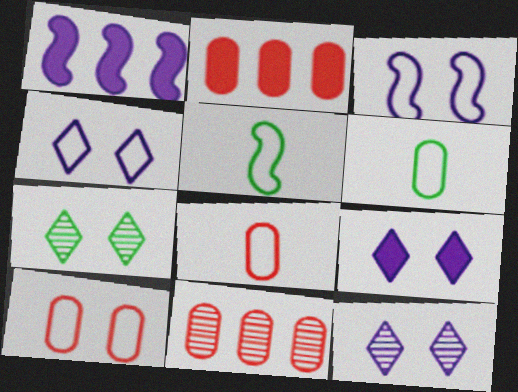[[1, 7, 8], 
[2, 5, 12], 
[4, 9, 12], 
[5, 9, 11]]